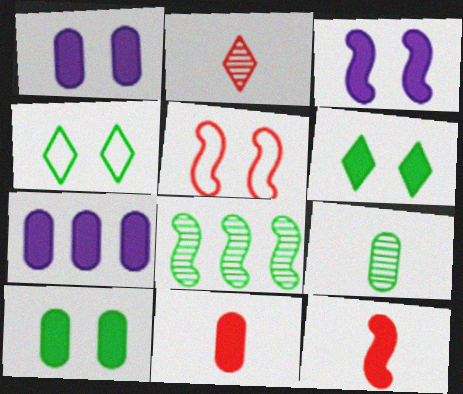[[6, 7, 12], 
[7, 10, 11]]